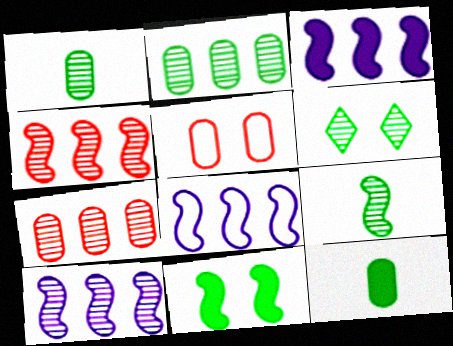[[2, 6, 9], 
[3, 8, 10]]